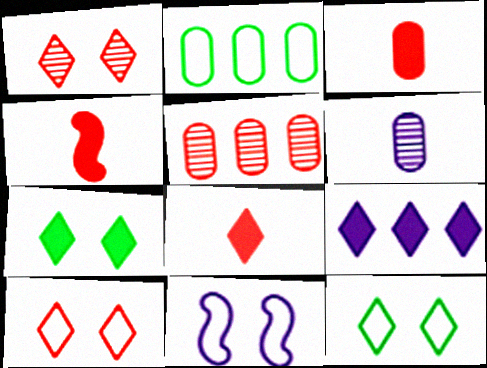[[3, 4, 8], 
[4, 5, 10], 
[6, 9, 11], 
[7, 8, 9]]